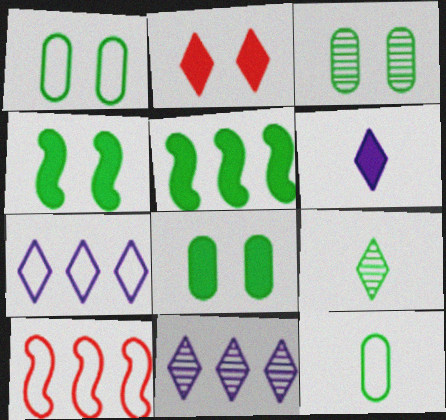[[1, 3, 8], 
[1, 5, 9], 
[2, 7, 9], 
[3, 6, 10]]